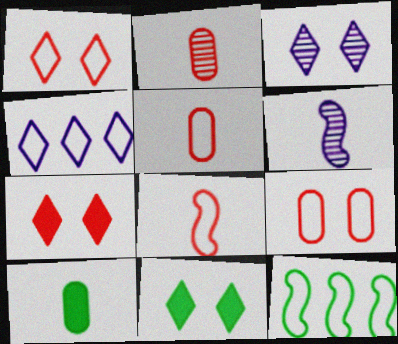[[1, 3, 11]]